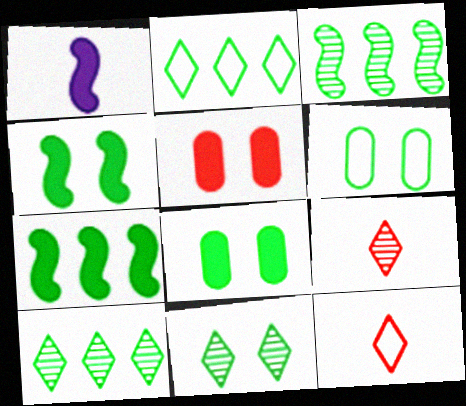[[4, 6, 11]]